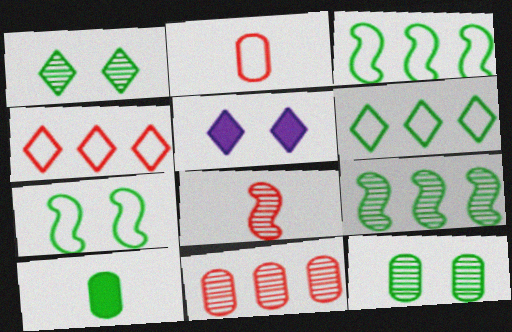[[1, 3, 10], 
[2, 5, 9]]